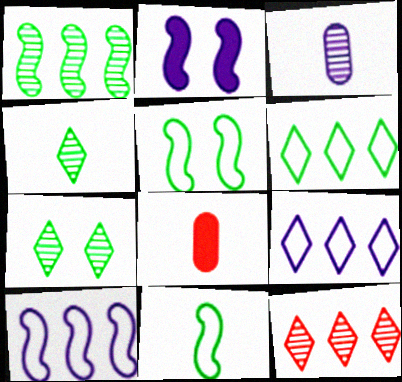[[2, 3, 9], 
[7, 8, 10]]